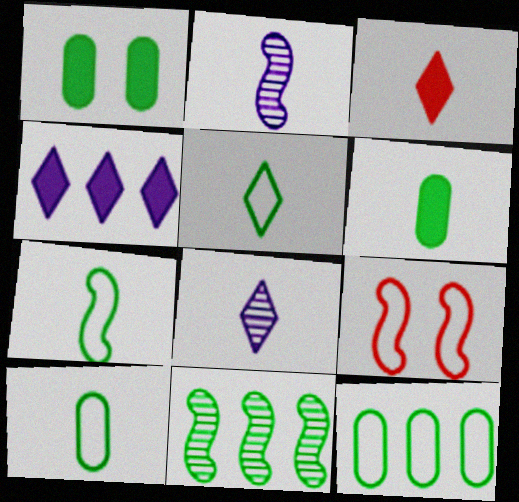[[1, 5, 11], 
[2, 3, 10], 
[3, 5, 8], 
[5, 7, 10]]